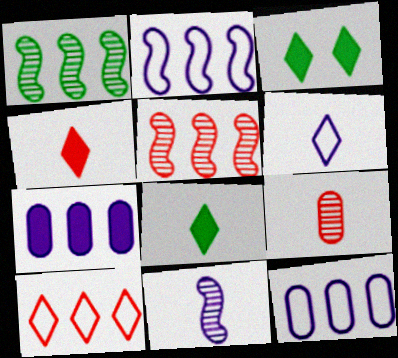[[1, 7, 10], 
[2, 3, 9]]